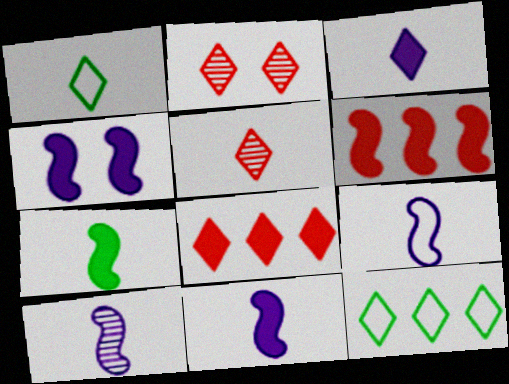[[1, 3, 5], 
[2, 3, 12], 
[4, 6, 7], 
[9, 10, 11]]